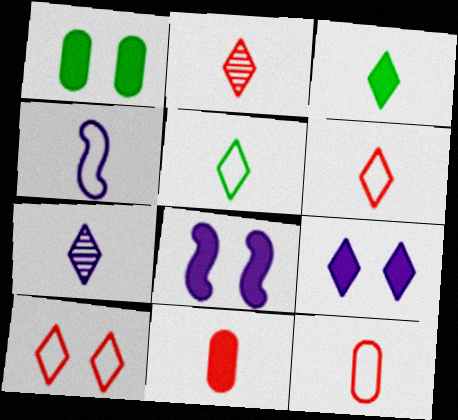[[3, 6, 7], 
[4, 5, 12]]